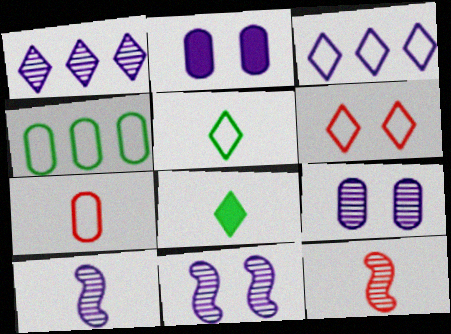[[1, 6, 8], 
[1, 9, 10], 
[2, 3, 10], 
[3, 5, 6], 
[7, 8, 10]]